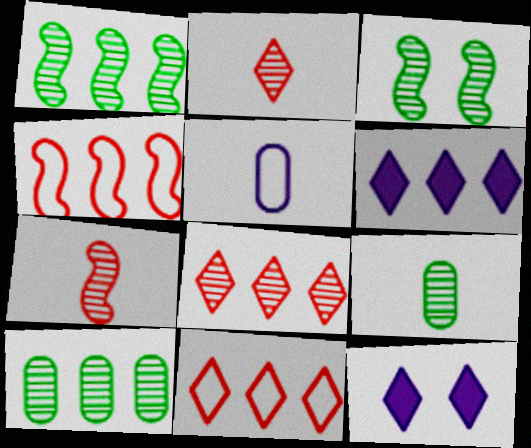[[4, 6, 10], 
[4, 9, 12]]